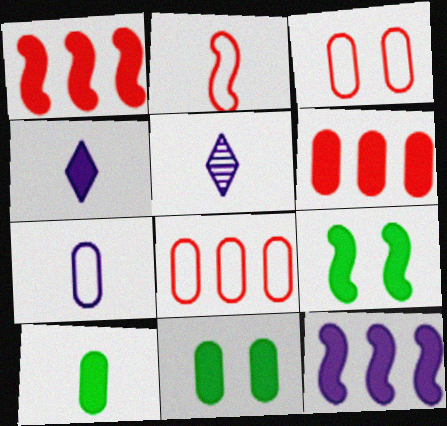[[1, 4, 11], 
[2, 5, 10], 
[4, 6, 9], 
[5, 8, 9]]